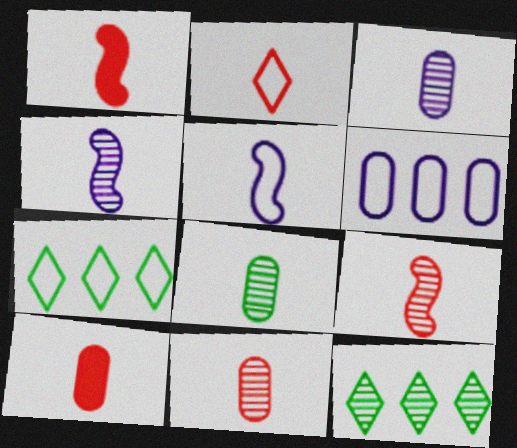[[1, 2, 11], 
[2, 9, 10], 
[3, 8, 11]]